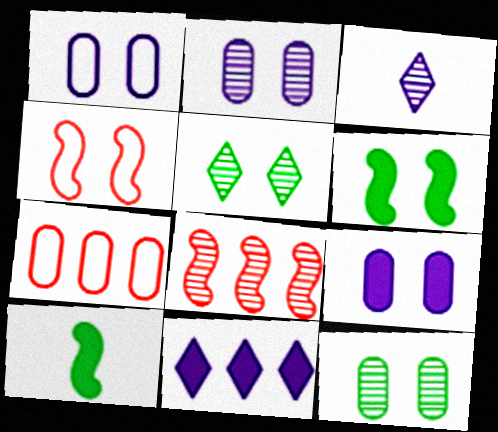[[1, 2, 9], 
[3, 6, 7], 
[3, 8, 12], 
[4, 5, 9]]